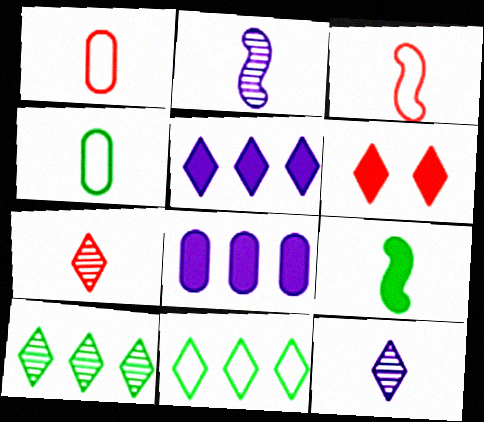[[1, 9, 12], 
[2, 3, 9], 
[6, 8, 9], 
[6, 11, 12]]